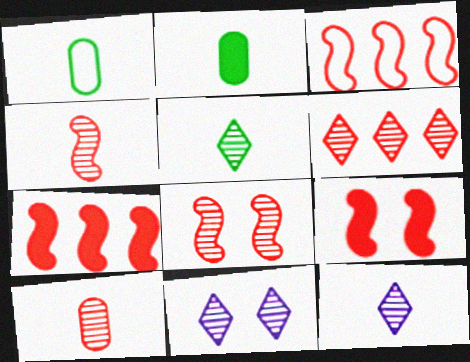[[1, 7, 11], 
[2, 3, 11], 
[3, 4, 9], 
[5, 6, 11], 
[6, 8, 10]]